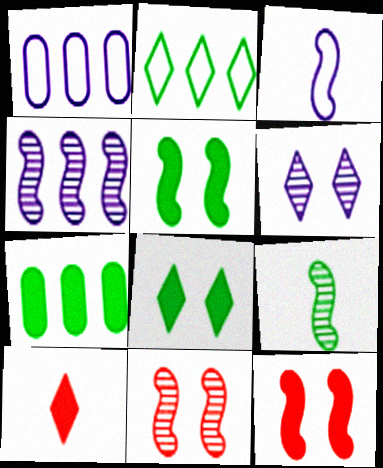[[2, 6, 10], 
[4, 9, 11]]